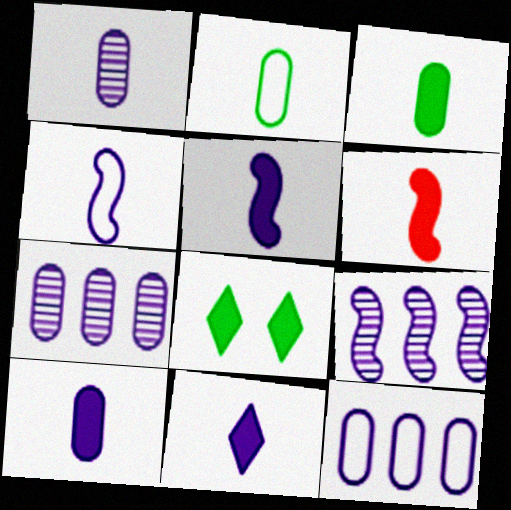[[1, 4, 11], 
[3, 6, 11], 
[5, 10, 11]]